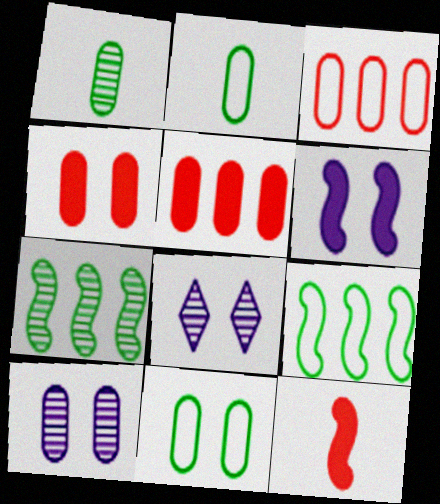[[2, 5, 10], 
[4, 10, 11]]